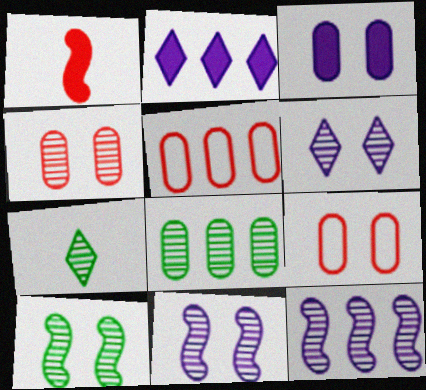[[4, 6, 10], 
[4, 7, 12], 
[7, 8, 10]]